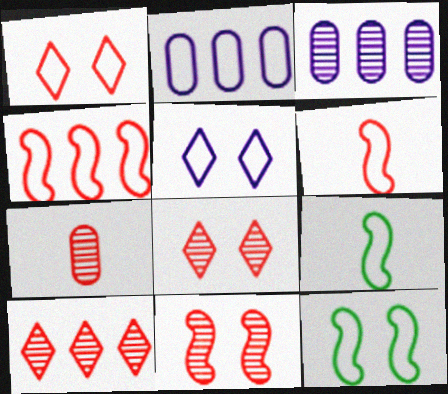[[1, 2, 9], 
[7, 10, 11]]